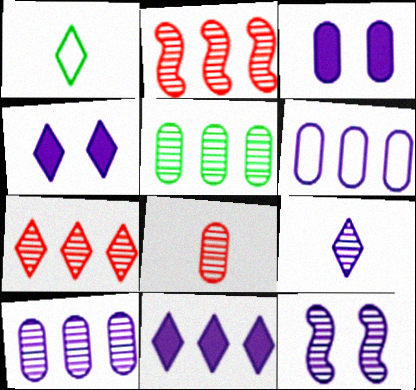[[1, 2, 3], 
[1, 4, 7], 
[9, 10, 12]]